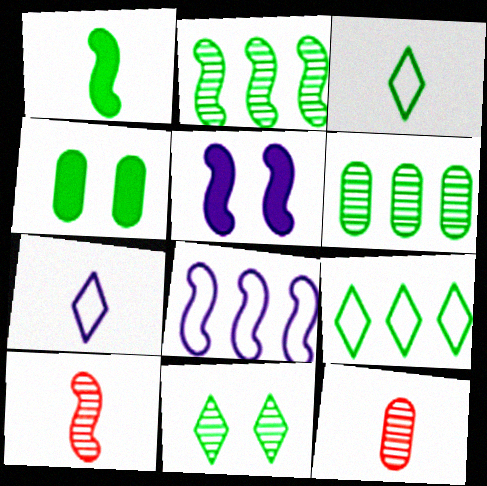[[1, 7, 12], 
[2, 3, 4], 
[5, 9, 12]]